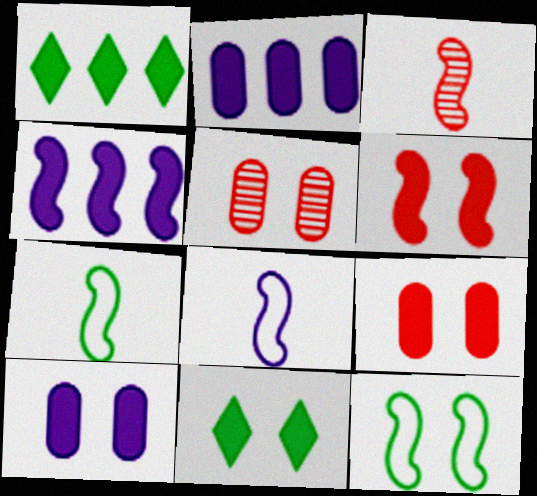[[1, 5, 8], 
[3, 4, 12], 
[6, 10, 11]]